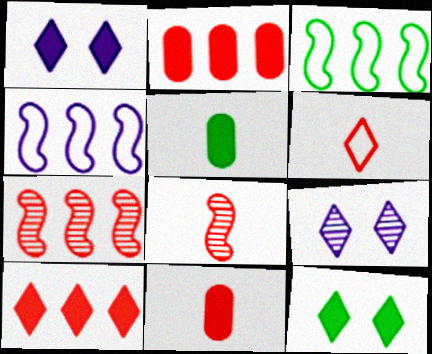[[3, 9, 11], 
[6, 8, 11]]